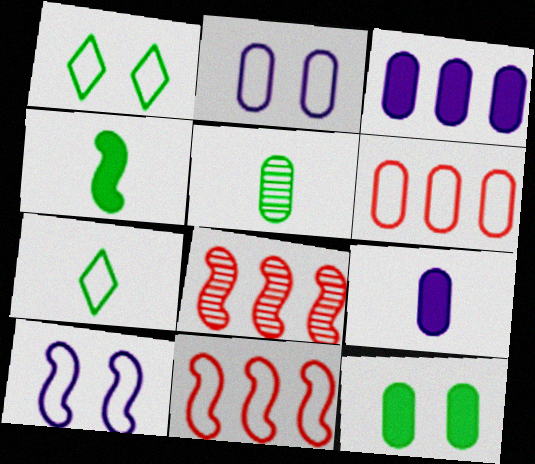[[1, 8, 9], 
[2, 7, 11], 
[4, 5, 7], 
[4, 8, 10], 
[6, 7, 10]]